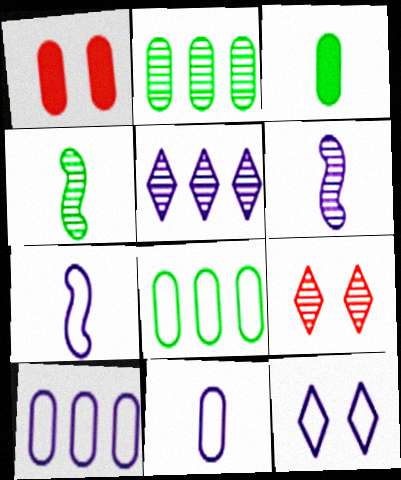[[1, 2, 11], 
[2, 6, 9], 
[7, 10, 12]]